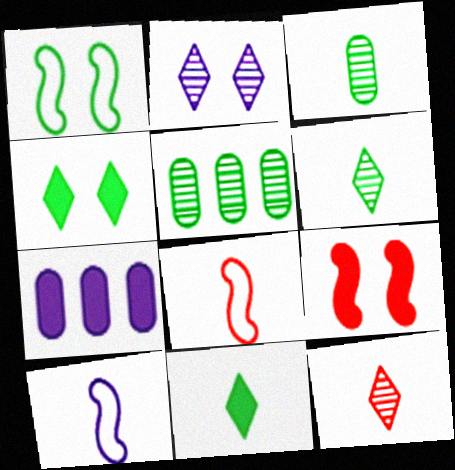[[1, 5, 11], 
[1, 7, 12], 
[2, 7, 10], 
[7, 9, 11]]